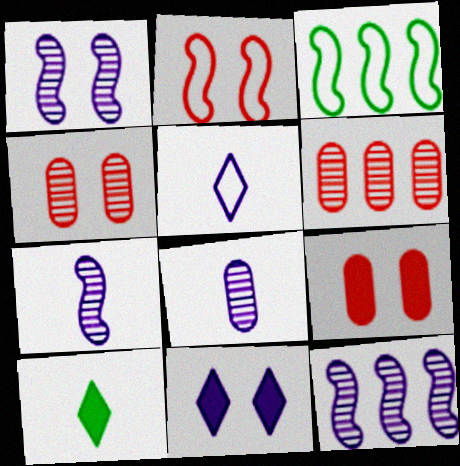[[1, 7, 12]]